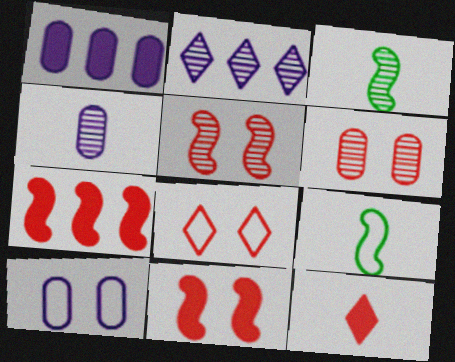[[1, 3, 8], 
[1, 4, 10], 
[2, 3, 6], 
[4, 9, 12], 
[6, 8, 11]]